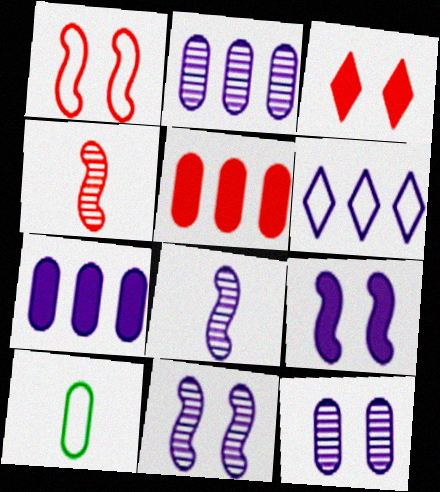[[1, 6, 10], 
[5, 10, 12]]